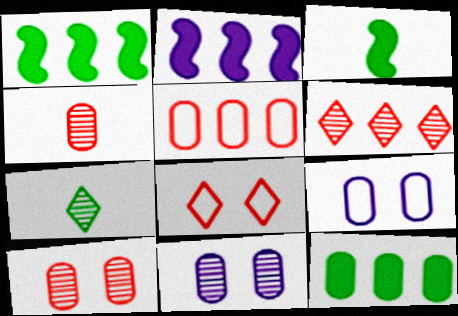[[3, 6, 9], 
[4, 9, 12]]